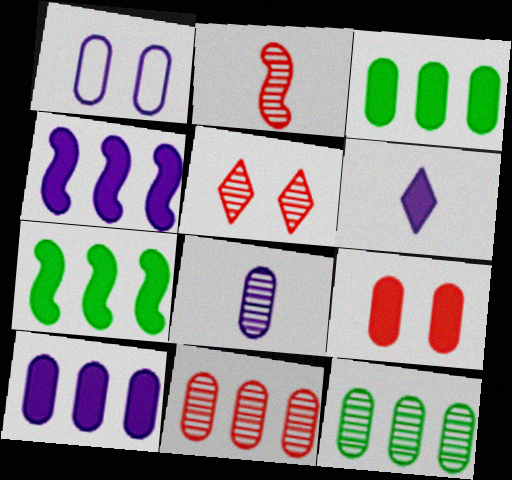[[1, 8, 10], 
[2, 5, 11], 
[6, 7, 9]]